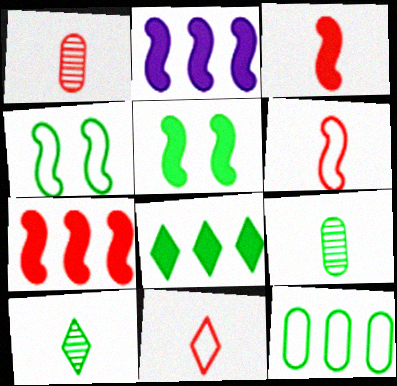[[1, 3, 11], 
[2, 3, 5], 
[4, 8, 9], 
[5, 10, 12]]